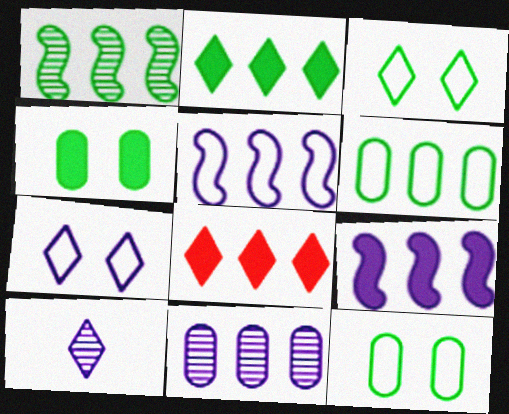[[1, 2, 6], 
[3, 8, 10]]